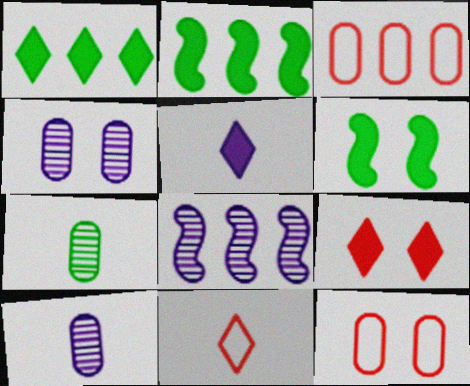[[1, 3, 8], 
[1, 5, 9], 
[2, 4, 11]]